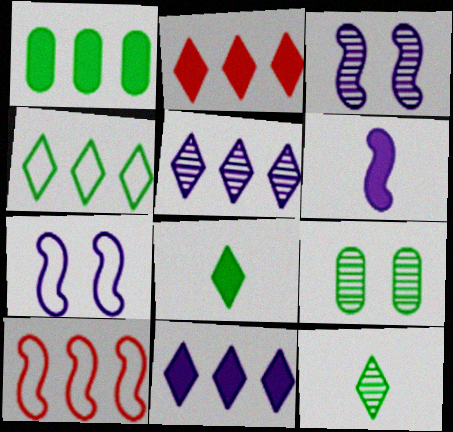[[1, 5, 10], 
[2, 4, 5]]